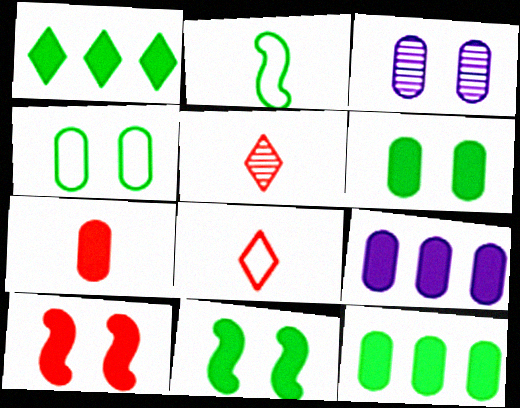[[6, 7, 9]]